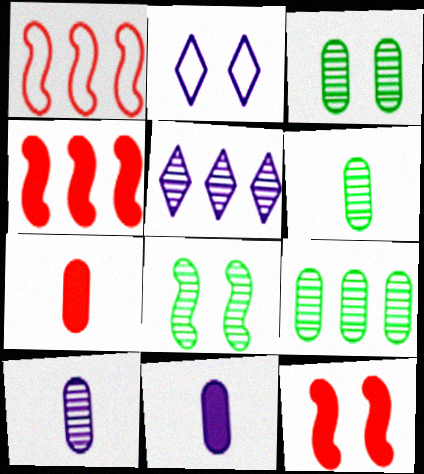[[2, 3, 12], 
[2, 4, 6], 
[3, 6, 9]]